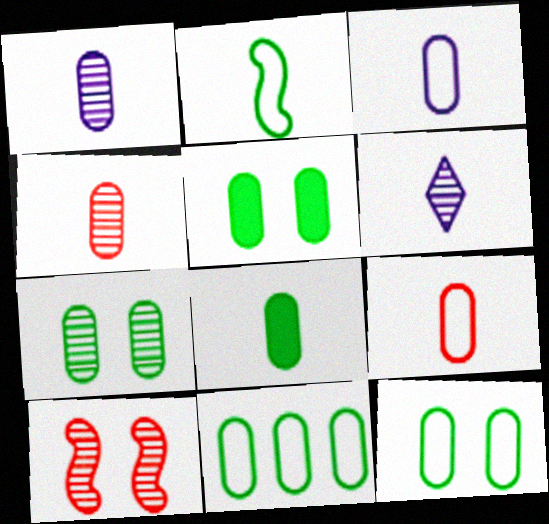[[1, 8, 9], 
[3, 4, 8], 
[5, 7, 12], 
[7, 8, 11]]